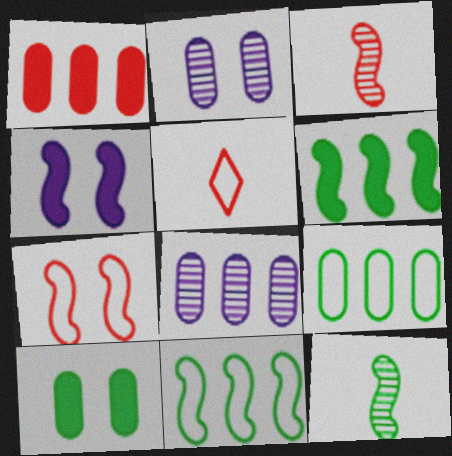[[1, 8, 9], 
[2, 5, 6], 
[3, 4, 11]]